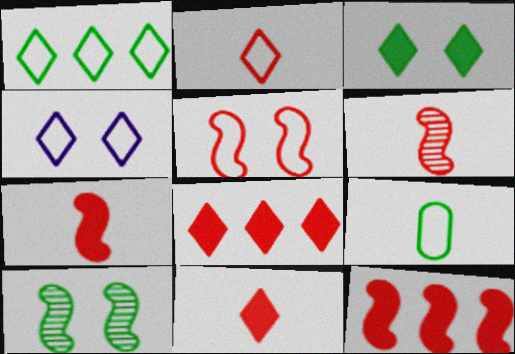[[1, 2, 4], 
[5, 6, 12]]